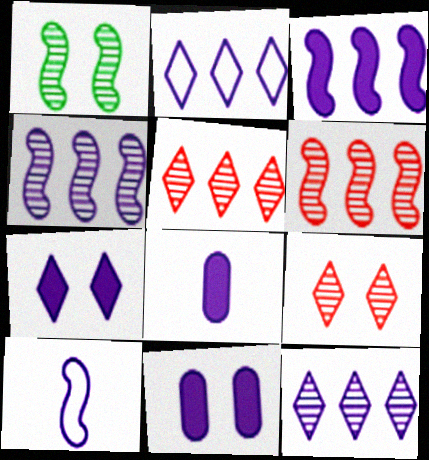[[3, 7, 8], 
[10, 11, 12]]